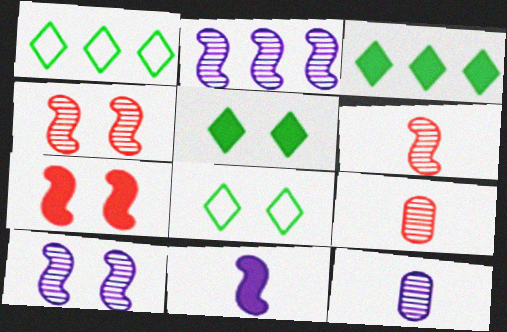[[1, 7, 12]]